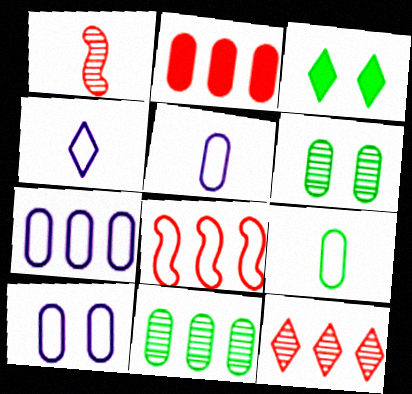[[1, 3, 7], 
[2, 5, 6], 
[2, 7, 11], 
[2, 8, 12], 
[3, 4, 12], 
[5, 7, 10]]